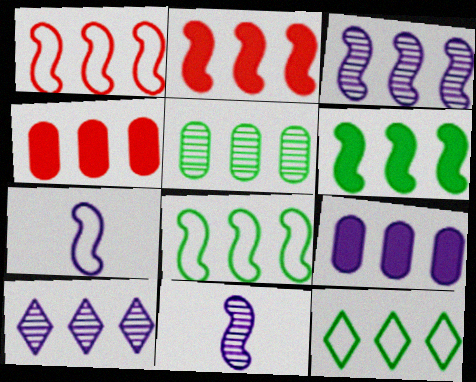[[1, 3, 6], 
[2, 3, 8], 
[3, 4, 12], 
[4, 8, 10], 
[5, 6, 12]]